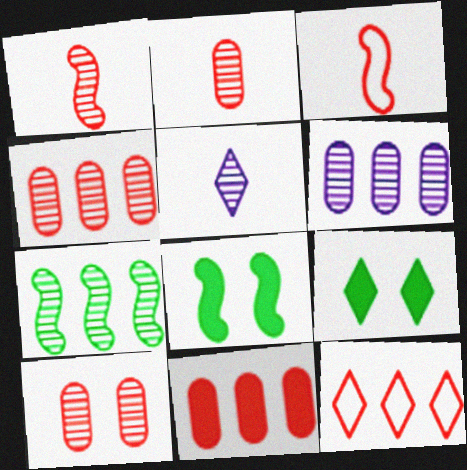[[2, 4, 10], 
[3, 6, 9], 
[5, 7, 10], 
[5, 9, 12]]